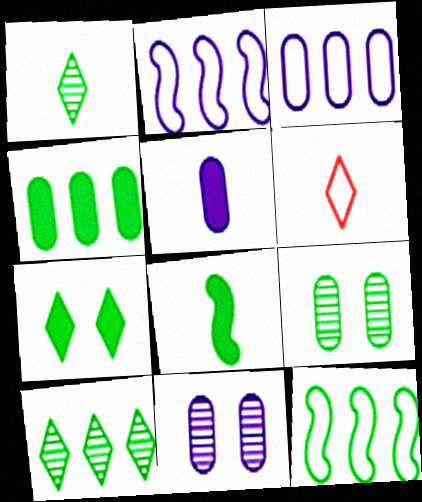[[3, 5, 11], 
[4, 7, 8], 
[4, 10, 12]]